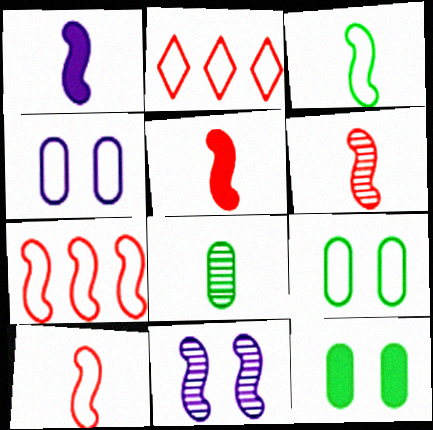[[1, 3, 6], 
[2, 3, 4], 
[5, 6, 10]]